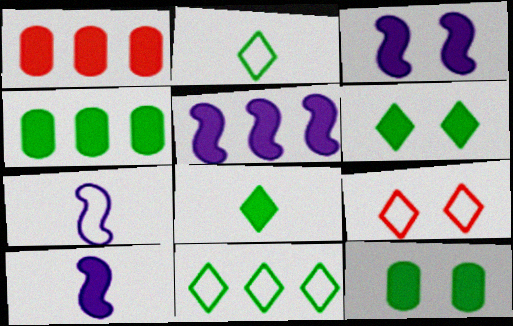[[1, 3, 8], 
[1, 6, 10], 
[3, 5, 10]]